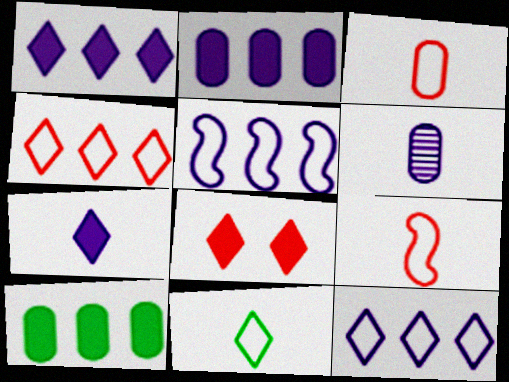[]